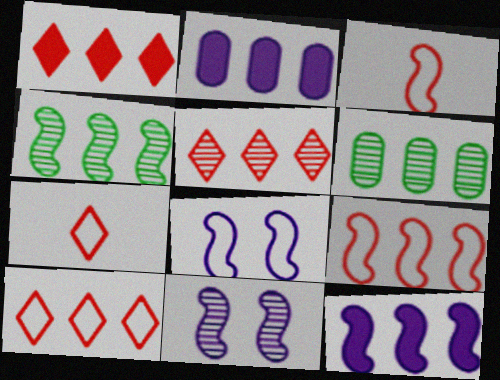[[1, 5, 10], 
[2, 4, 10], 
[4, 9, 12], 
[6, 10, 12]]